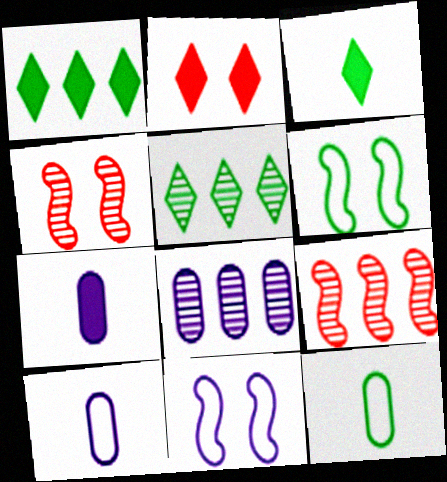[[1, 4, 10], 
[5, 8, 9]]